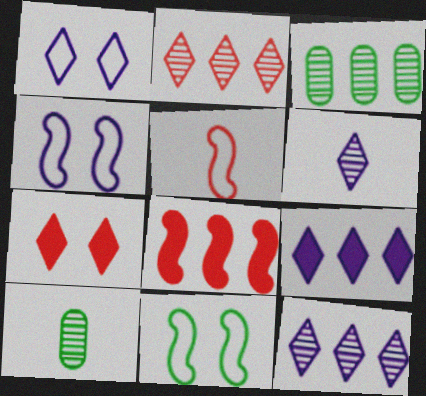[[1, 6, 9], 
[1, 8, 10]]